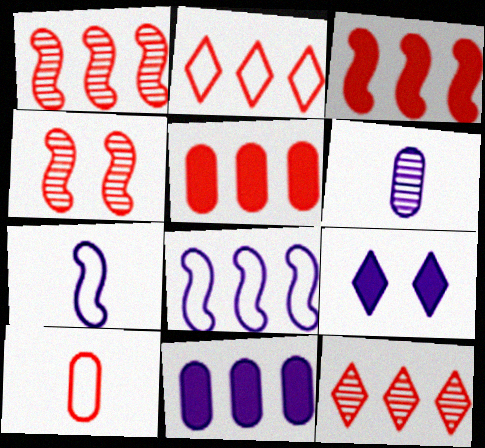[[1, 2, 5], 
[6, 8, 9]]